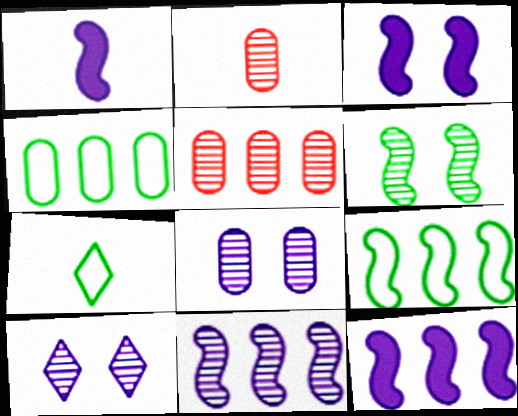[[1, 2, 7], 
[1, 3, 12], 
[3, 5, 7]]